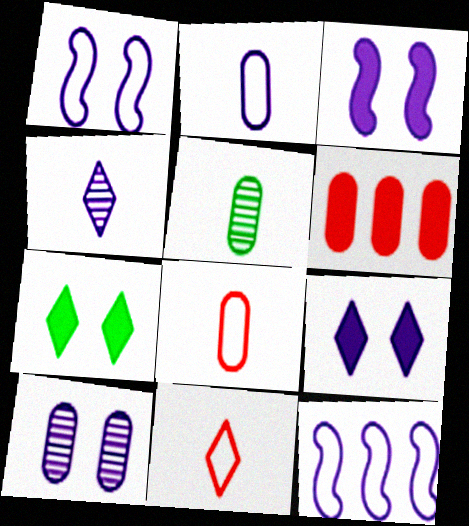[[1, 9, 10]]